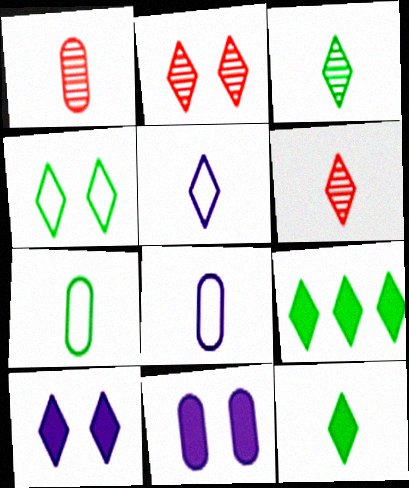[[2, 4, 10], 
[2, 5, 9], 
[3, 4, 9], 
[5, 6, 12]]